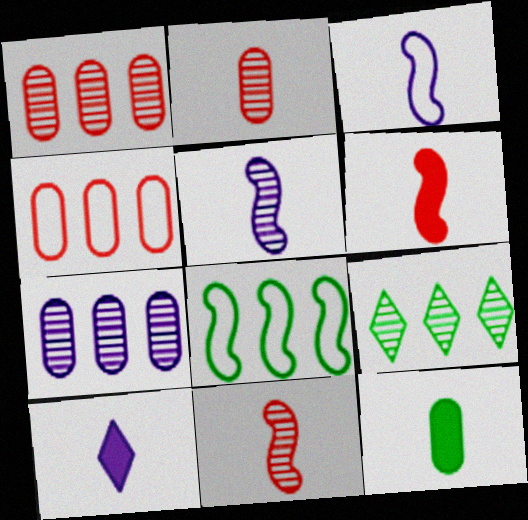[[6, 10, 12]]